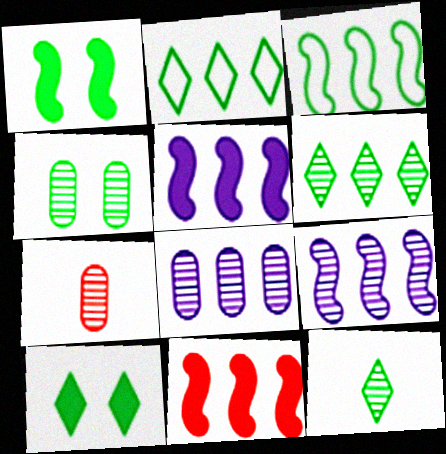[[2, 8, 11], 
[2, 10, 12], 
[3, 9, 11], 
[4, 7, 8]]